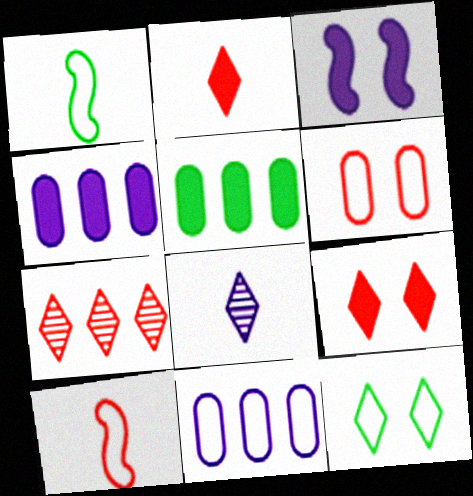[[2, 3, 5], 
[3, 8, 11], 
[10, 11, 12]]